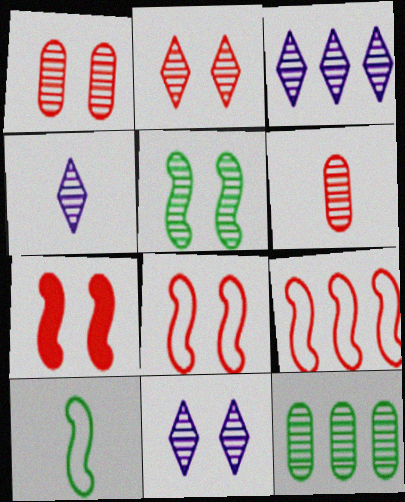[[1, 5, 11], 
[3, 4, 11], 
[3, 5, 6]]